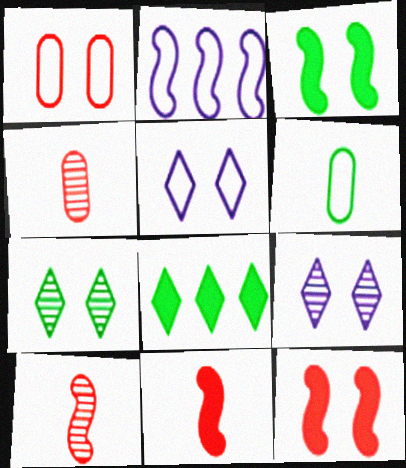[[1, 3, 9], 
[2, 3, 10]]